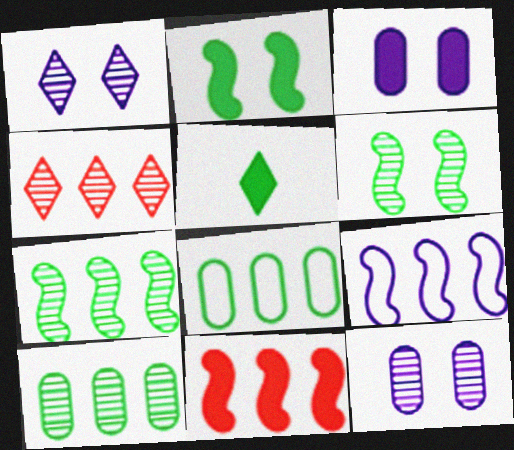[[3, 5, 11], 
[5, 6, 8], 
[7, 9, 11]]